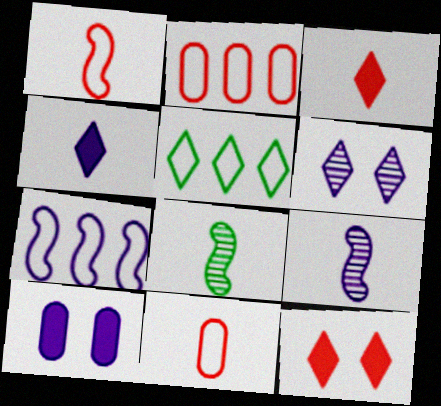[[2, 5, 7], 
[3, 5, 6], 
[4, 8, 11]]